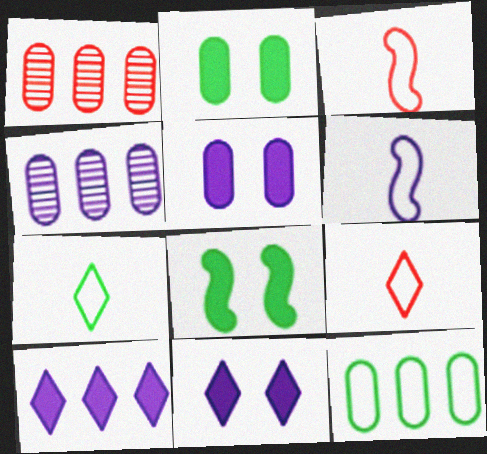[[4, 6, 11], 
[4, 8, 9]]